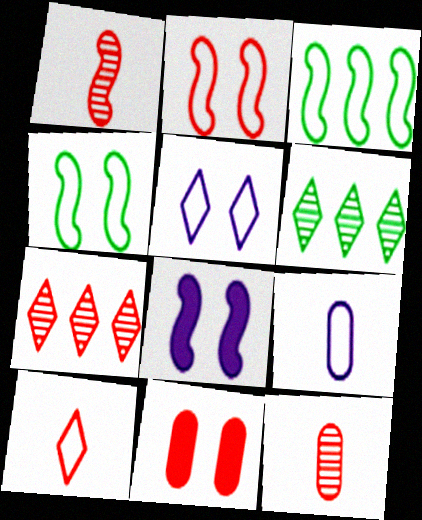[[1, 3, 8]]